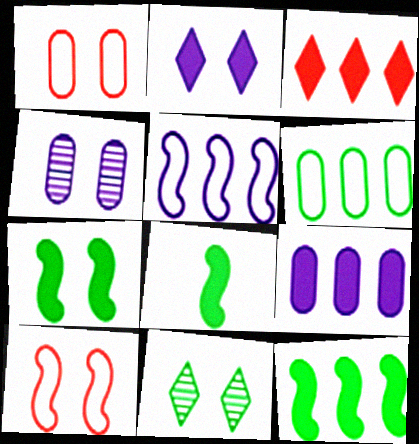[[3, 9, 12], 
[6, 8, 11], 
[7, 8, 12]]